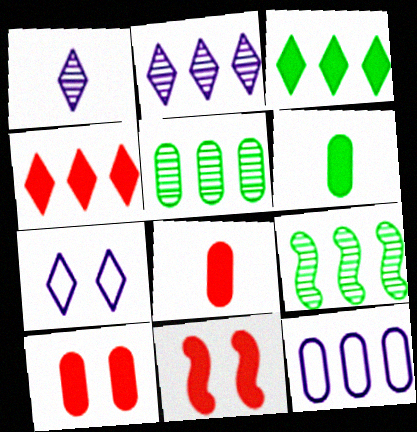[[4, 8, 11], 
[4, 9, 12], 
[7, 8, 9]]